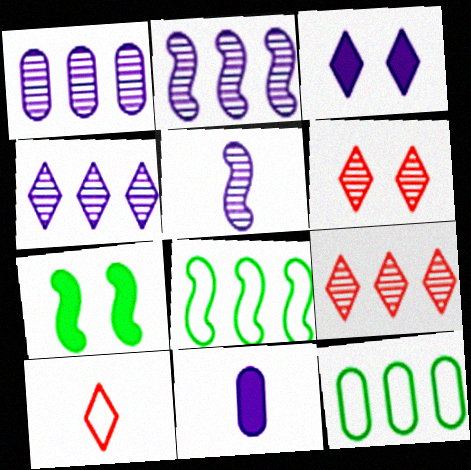[[1, 2, 4], 
[1, 7, 10], 
[6, 8, 11]]